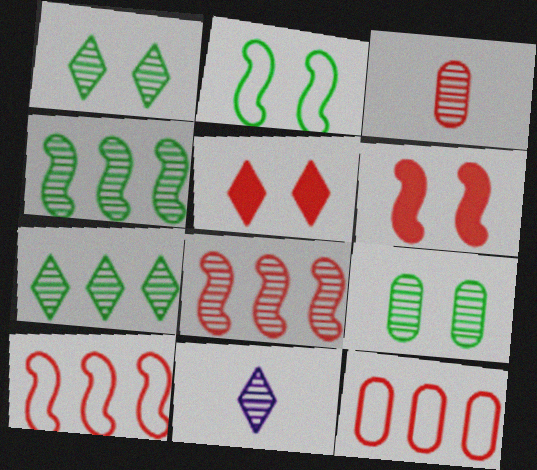[[3, 5, 10], 
[8, 9, 11]]